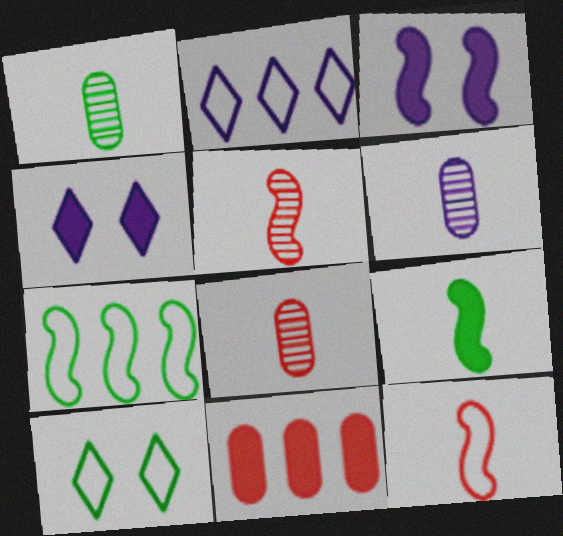[[1, 6, 8], 
[2, 3, 6], 
[3, 5, 7], 
[4, 7, 8], 
[4, 9, 11]]